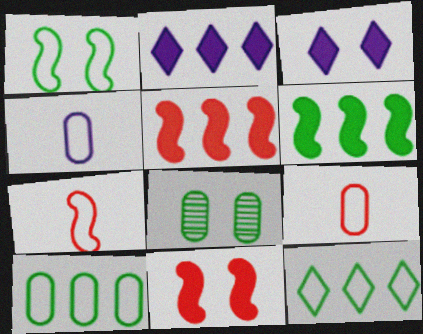[[2, 7, 8]]